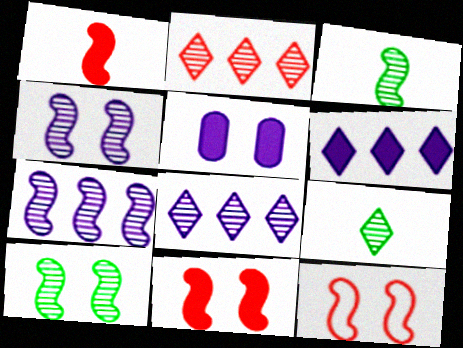[]